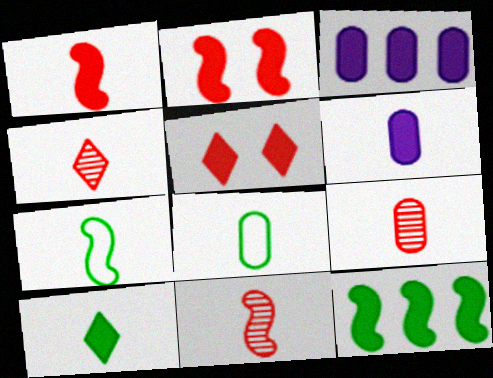[[1, 6, 10], 
[2, 3, 10], 
[4, 6, 7], 
[4, 9, 11], 
[5, 6, 12], 
[6, 8, 9]]